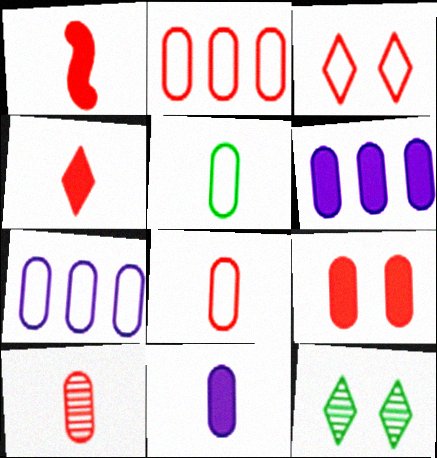[[1, 7, 12], 
[2, 9, 10], 
[5, 10, 11]]